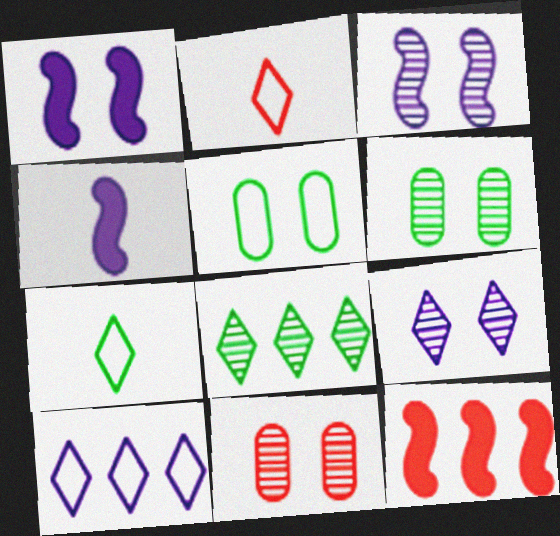[[2, 11, 12]]